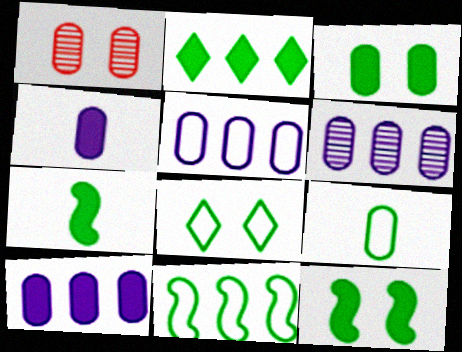[[1, 9, 10], 
[2, 3, 7], 
[5, 6, 10], 
[8, 9, 11]]